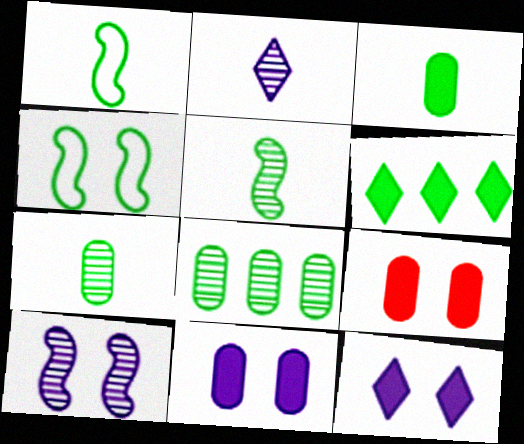[[4, 6, 7]]